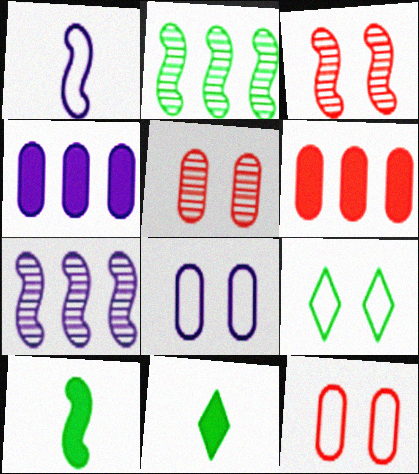[[7, 11, 12]]